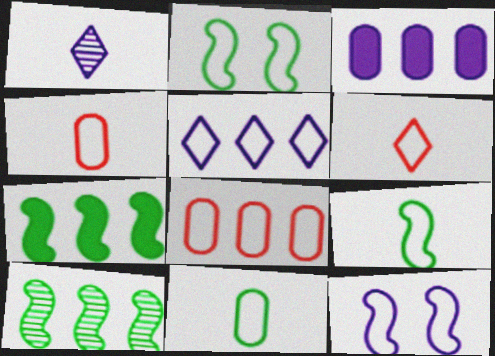[[1, 3, 12], 
[2, 4, 5]]